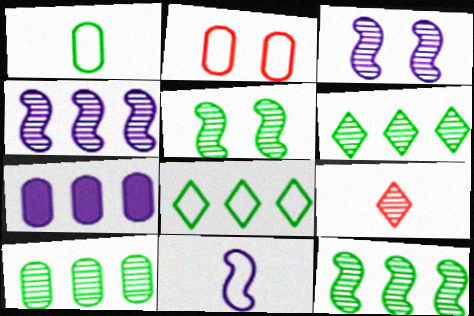[[2, 8, 11], 
[3, 9, 10], 
[6, 10, 12]]